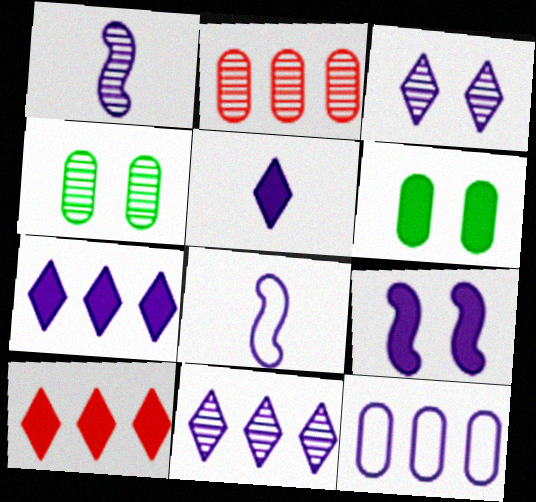[[4, 8, 10]]